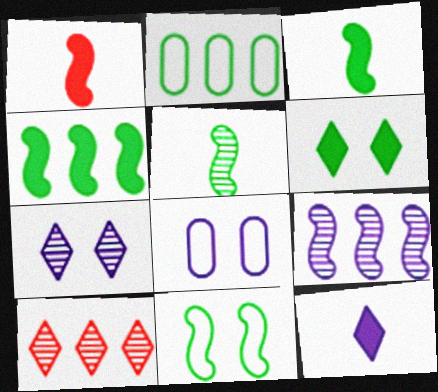[[1, 2, 7], 
[1, 9, 11], 
[2, 5, 6], 
[3, 8, 10], 
[4, 5, 11], 
[8, 9, 12]]